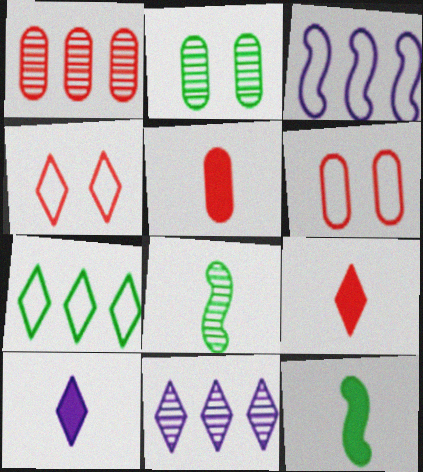[[1, 5, 6], 
[2, 3, 9], 
[2, 7, 12], 
[5, 10, 12], 
[6, 11, 12]]